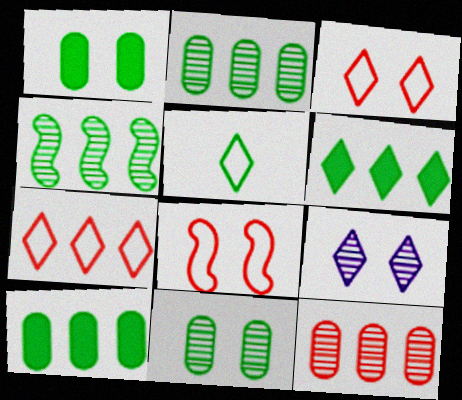[[1, 4, 5], 
[1, 8, 9]]